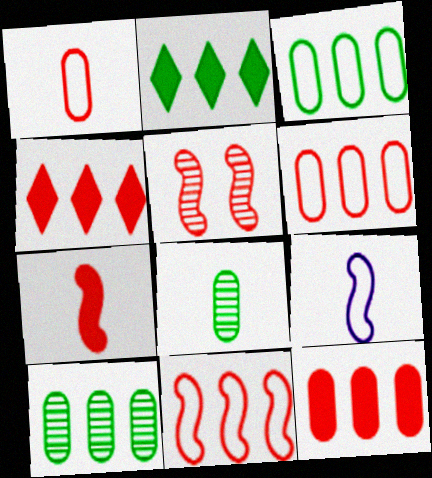[[1, 4, 5], 
[5, 7, 11]]